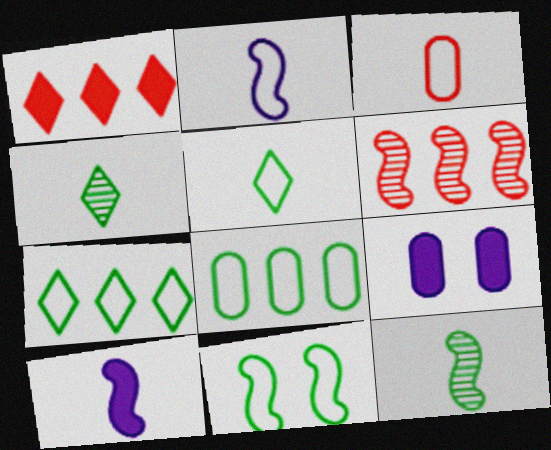[[2, 3, 5], 
[3, 4, 10], 
[5, 6, 9], 
[5, 8, 11], 
[6, 10, 11]]